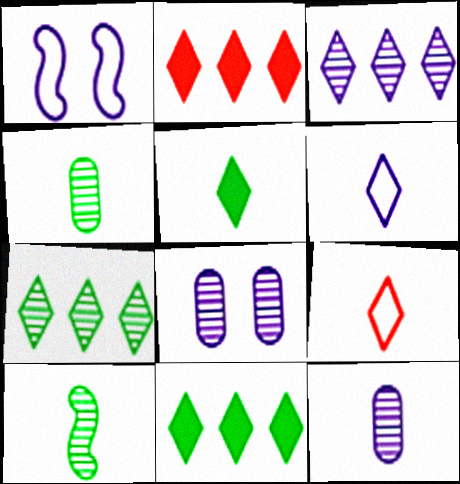[[1, 2, 4]]